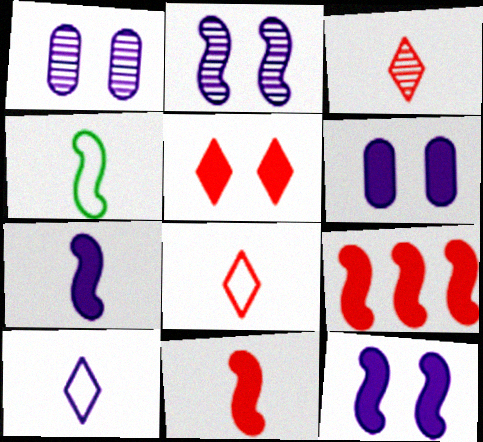[[2, 4, 9]]